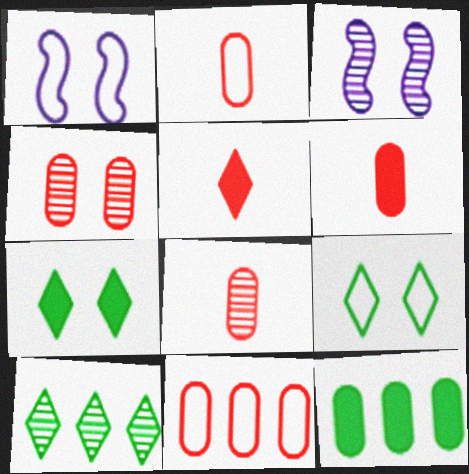[[1, 4, 7], 
[1, 6, 10], 
[2, 6, 8], 
[3, 8, 10], 
[4, 6, 11]]